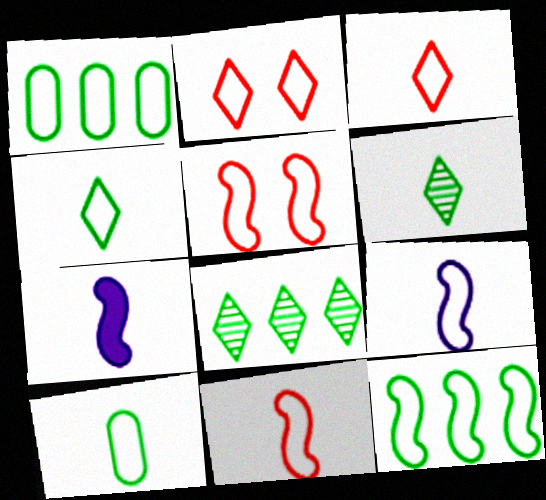[[1, 2, 9], 
[3, 9, 10], 
[5, 9, 12]]